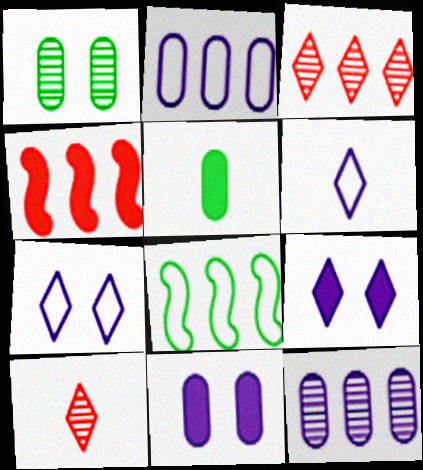[[1, 4, 6], 
[4, 5, 9], 
[8, 10, 11]]